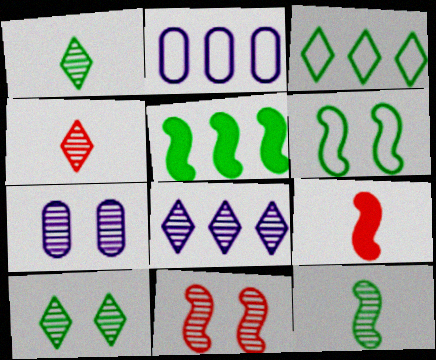[[2, 9, 10], 
[3, 7, 9], 
[4, 8, 10], 
[5, 6, 12], 
[7, 10, 11]]